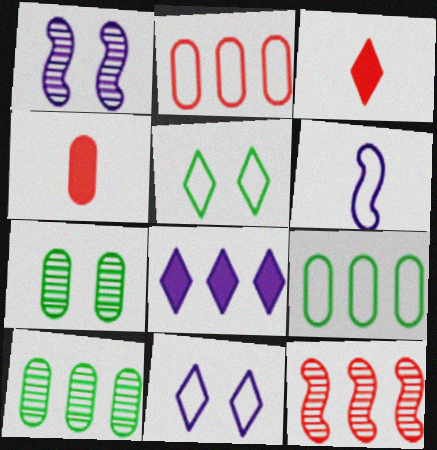[[1, 3, 9], 
[2, 5, 6], 
[8, 9, 12]]